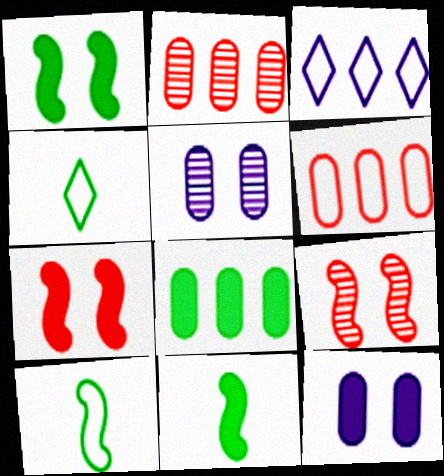[]